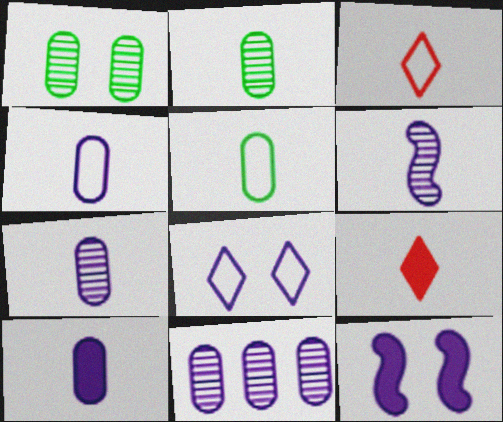[[4, 7, 10], 
[5, 6, 9]]